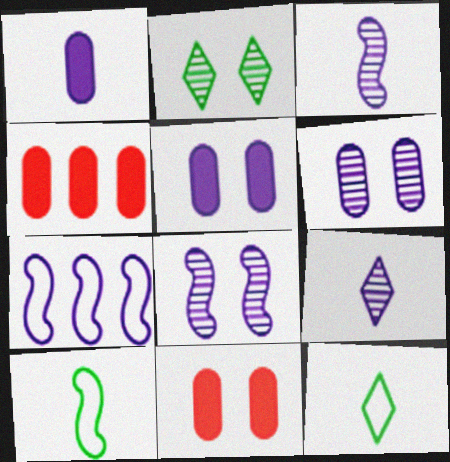[[4, 8, 12], 
[5, 7, 9]]